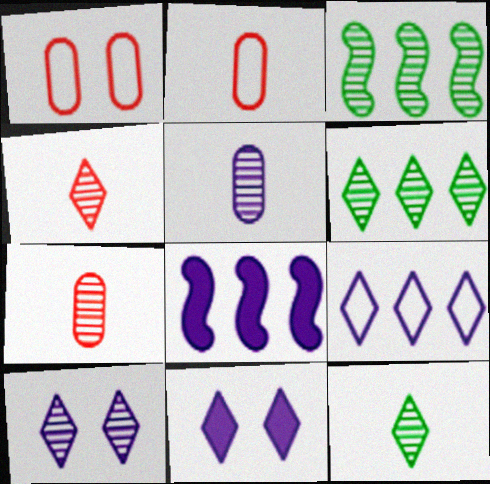[[1, 8, 12], 
[2, 3, 11], 
[3, 7, 10], 
[4, 6, 10]]